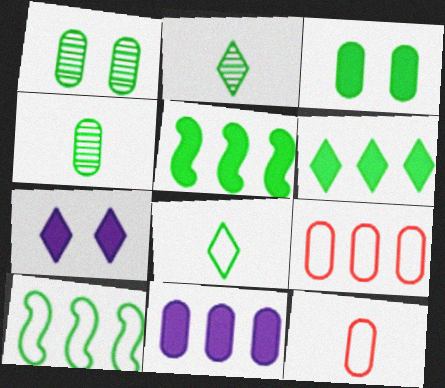[[1, 5, 8], 
[1, 11, 12], 
[2, 3, 10]]